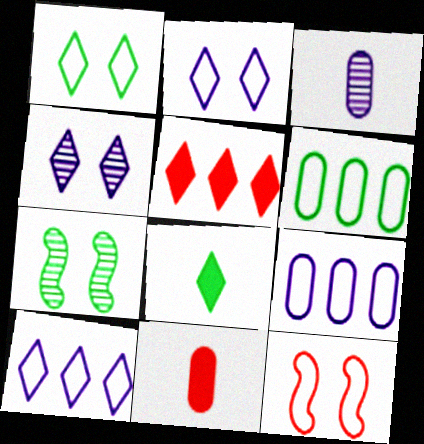[[6, 7, 8], 
[7, 10, 11]]